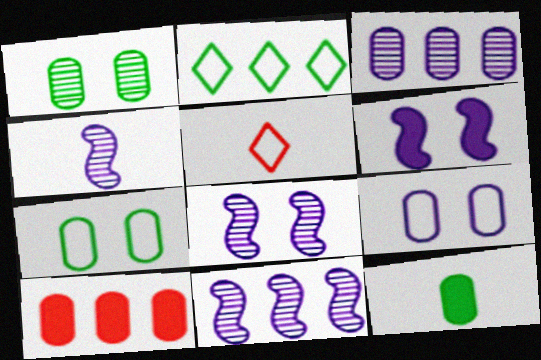[[2, 10, 11], 
[4, 5, 12], 
[4, 8, 11]]